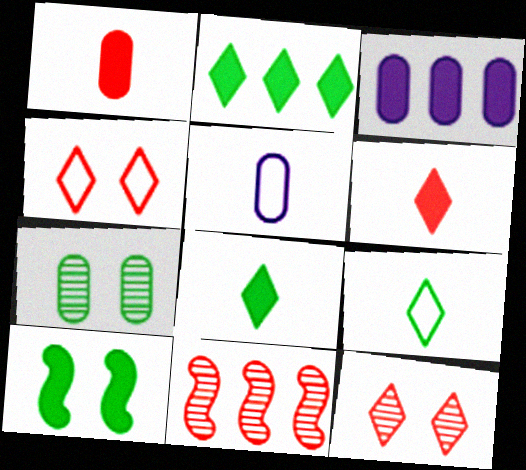[[1, 4, 11], 
[3, 6, 10]]